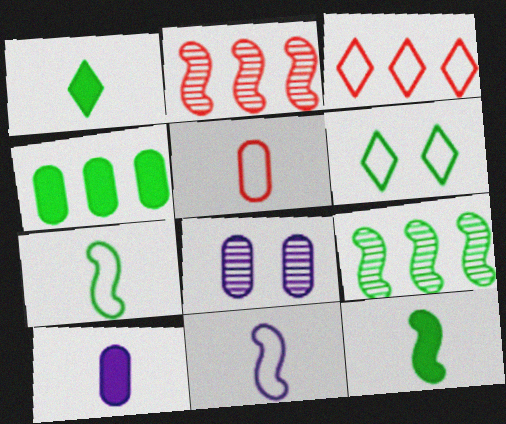[[2, 6, 10], 
[3, 8, 12], 
[4, 5, 8]]